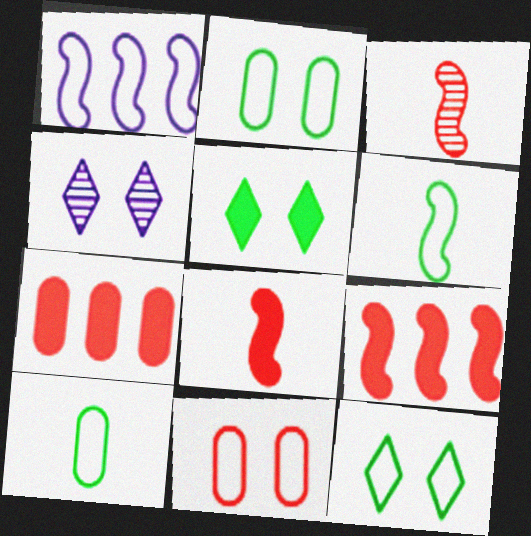[[4, 6, 7], 
[4, 9, 10]]